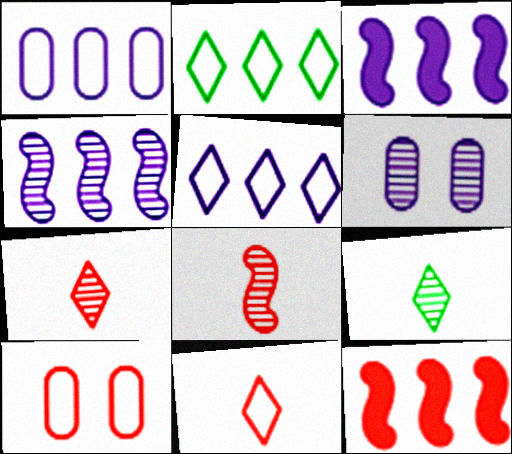[[3, 9, 10], 
[7, 10, 12]]